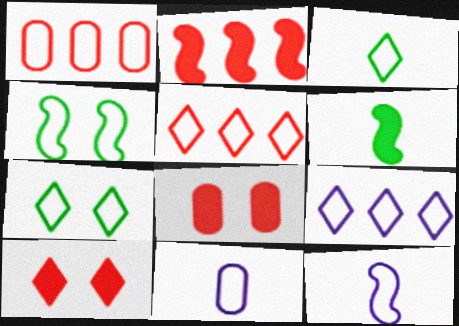[[1, 7, 12], 
[4, 5, 11]]